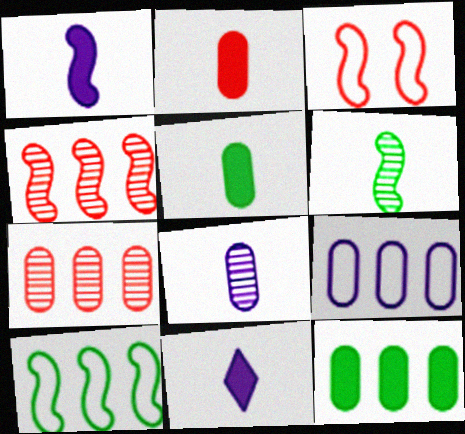[[7, 9, 12]]